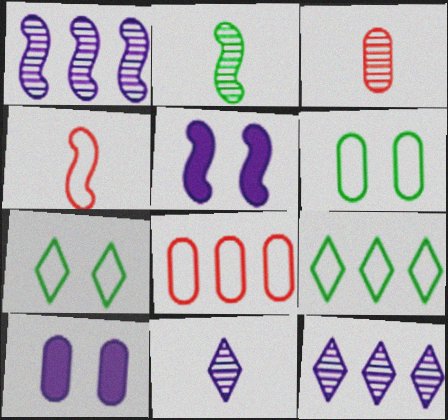[[2, 3, 11], 
[3, 5, 9]]